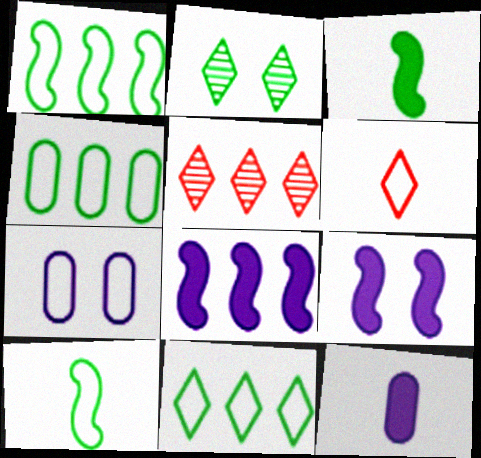[[1, 4, 11], 
[1, 6, 7], 
[2, 3, 4], 
[3, 5, 7], 
[4, 5, 8]]